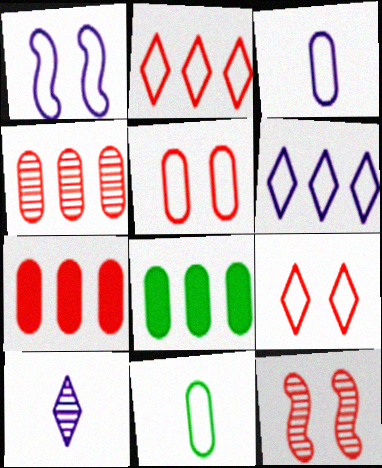[[1, 2, 11], 
[1, 3, 6]]